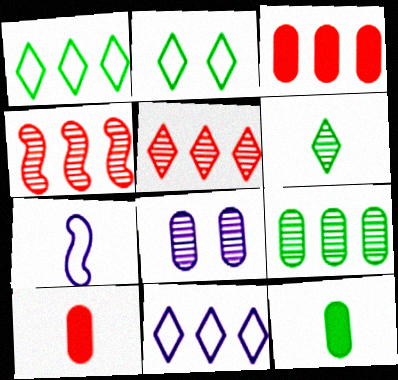[[4, 6, 8], 
[6, 7, 10]]